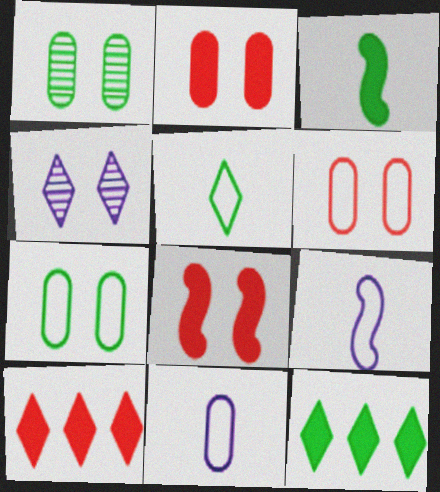[[1, 9, 10], 
[4, 5, 10], 
[4, 7, 8]]